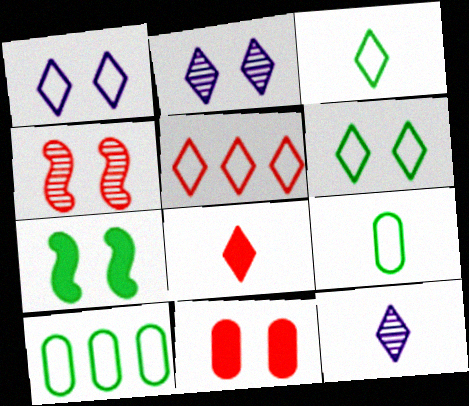[[1, 3, 5], 
[3, 8, 12]]